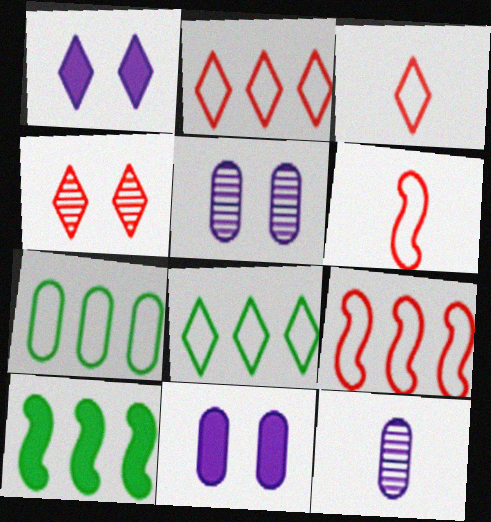[[3, 5, 10]]